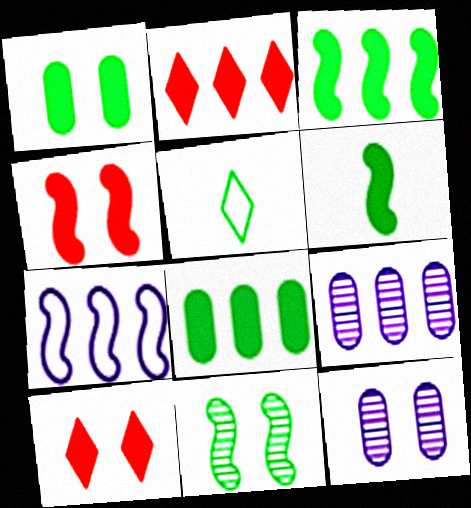[[4, 5, 9], 
[5, 8, 11]]